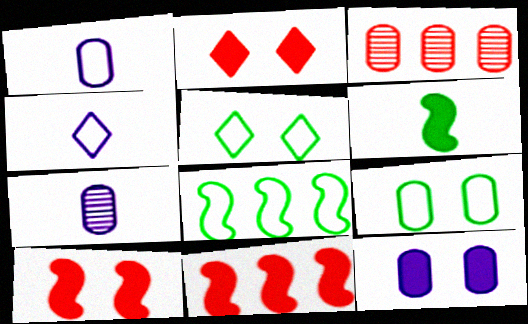[[2, 7, 8], 
[5, 7, 11]]